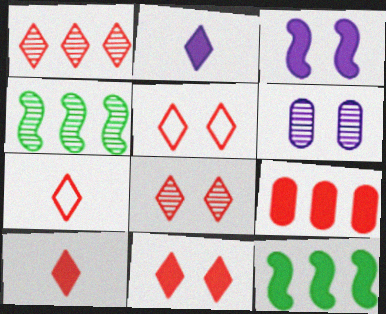[[1, 5, 10], 
[1, 7, 11], 
[5, 8, 11], 
[6, 7, 12]]